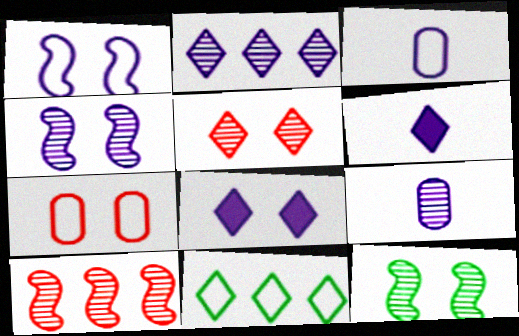[[2, 4, 9], 
[5, 6, 11], 
[7, 8, 12]]